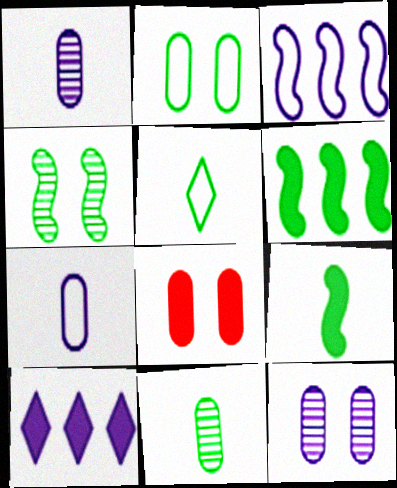[[2, 8, 12], 
[5, 9, 11], 
[8, 9, 10]]